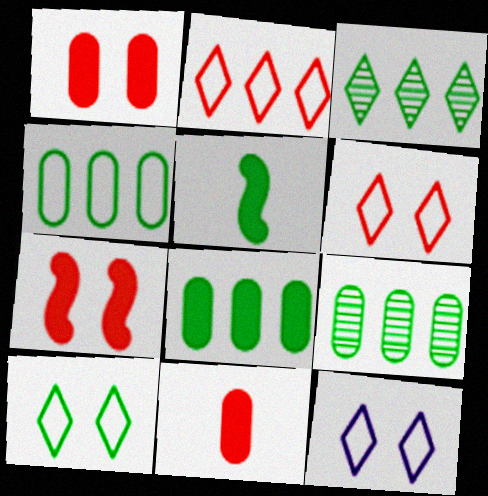[[4, 8, 9], 
[5, 9, 10], 
[6, 10, 12]]